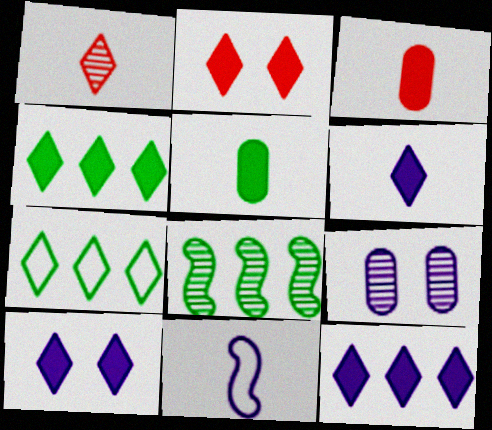[[1, 5, 11], 
[1, 7, 10], 
[1, 8, 9], 
[2, 4, 6], 
[6, 10, 12], 
[9, 11, 12]]